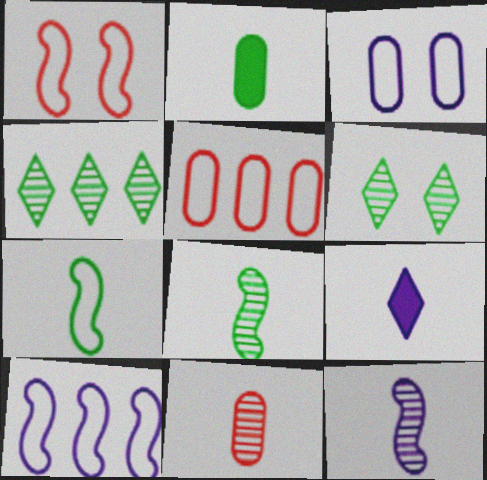[[1, 7, 10], 
[7, 9, 11]]